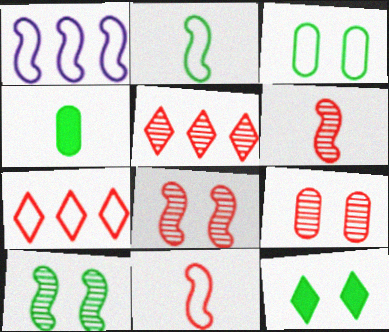[[3, 10, 12], 
[5, 6, 9]]